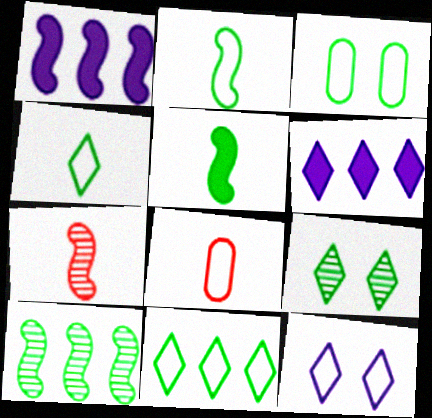[[1, 8, 9], 
[2, 3, 11], 
[3, 6, 7]]